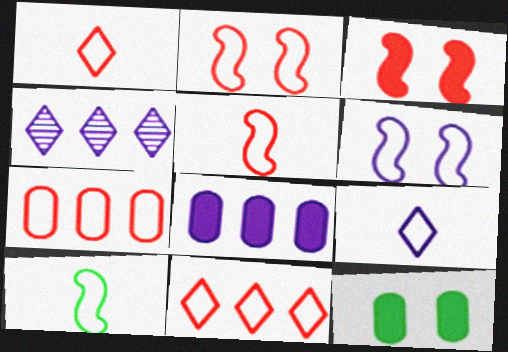[[1, 2, 7], 
[4, 5, 12]]